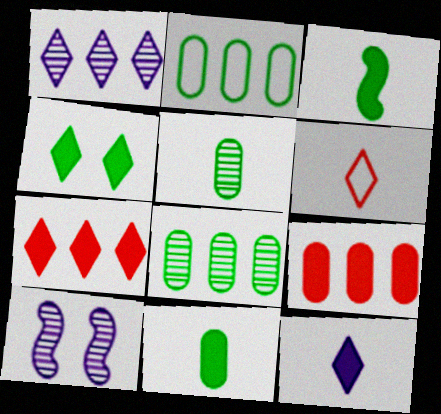[[1, 4, 6], 
[4, 7, 12]]